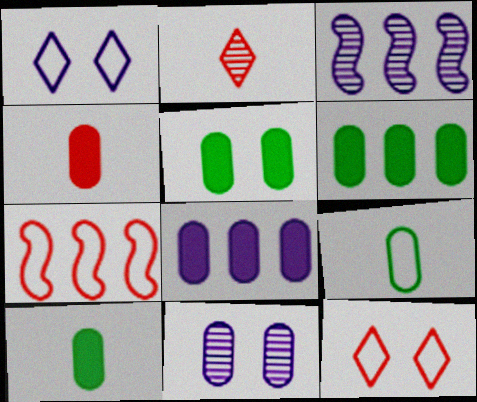[[1, 7, 9], 
[3, 10, 12], 
[4, 5, 8], 
[5, 6, 10]]